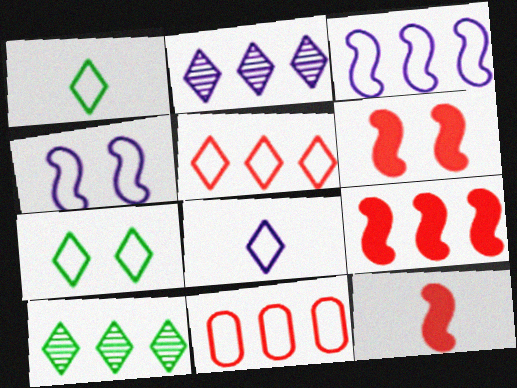[[1, 4, 11], 
[5, 7, 8], 
[6, 9, 12]]